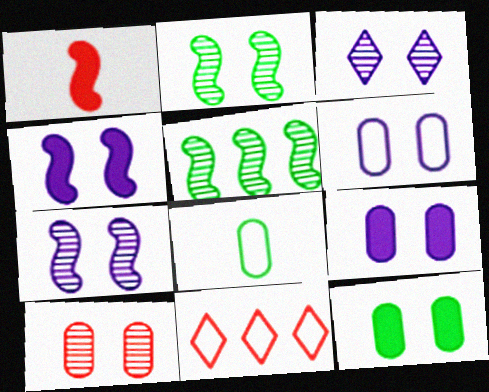[[1, 10, 11], 
[2, 3, 10], 
[3, 4, 6], 
[6, 10, 12]]